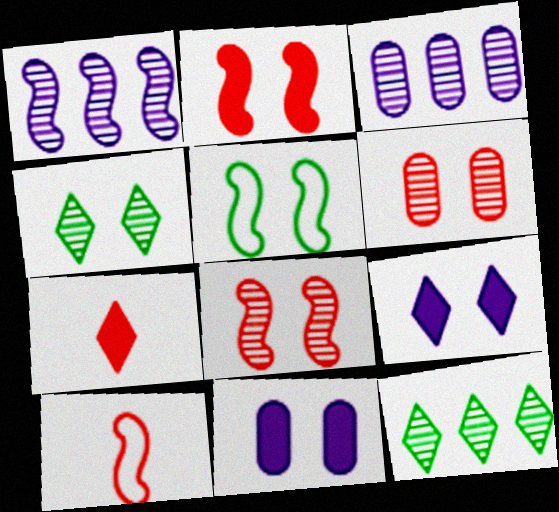[[3, 5, 7], 
[5, 6, 9], 
[10, 11, 12]]